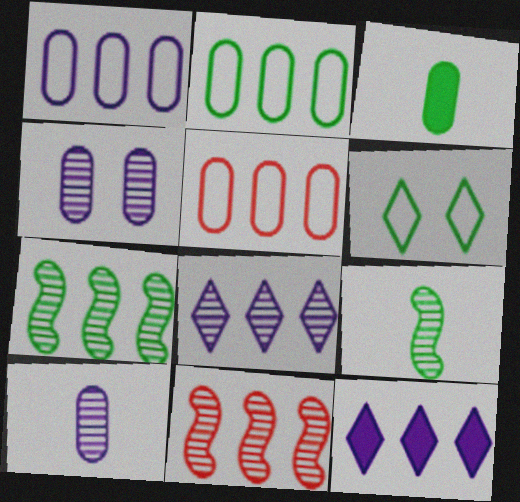[[1, 2, 5], 
[2, 11, 12], 
[3, 4, 5], 
[3, 6, 7], 
[5, 7, 12]]